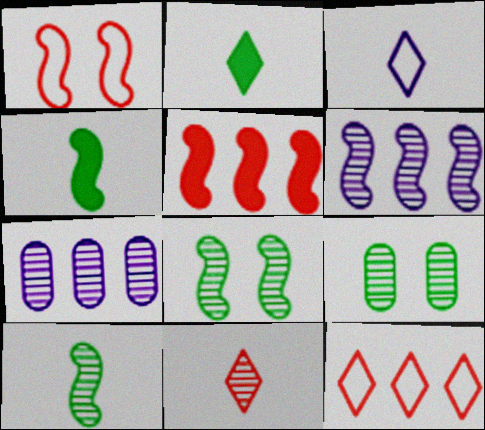[[1, 2, 7], 
[1, 4, 6], 
[2, 3, 11], 
[3, 5, 9], 
[6, 9, 11], 
[7, 8, 11]]